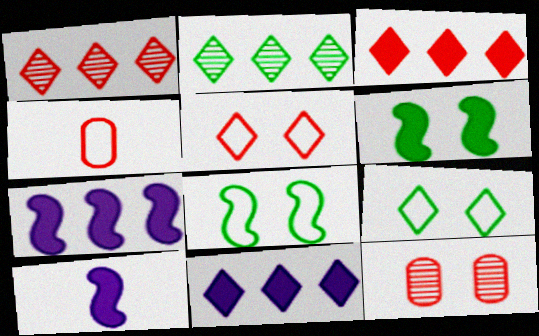[]